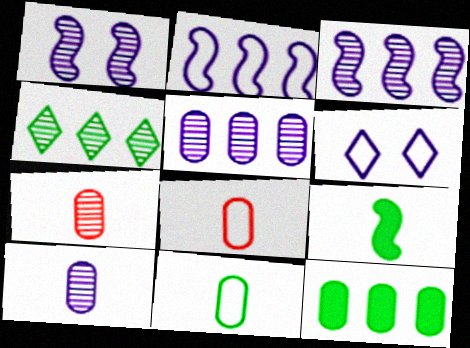[[1, 4, 7]]